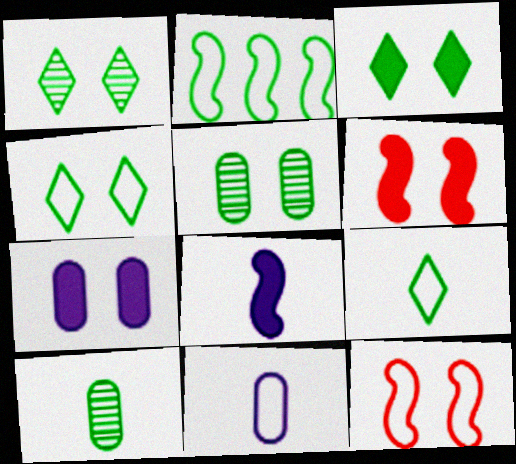[[1, 3, 4], 
[1, 7, 12], 
[2, 3, 10], 
[3, 6, 7]]